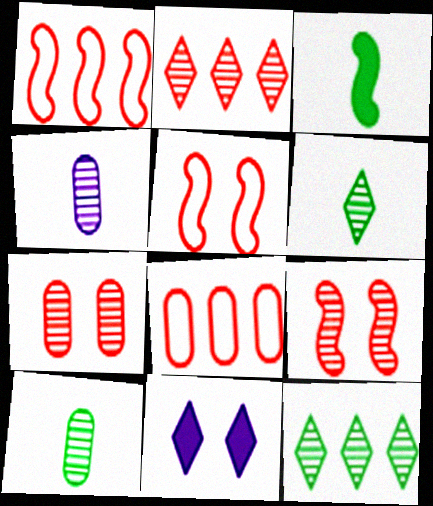[[1, 10, 11], 
[4, 9, 12]]